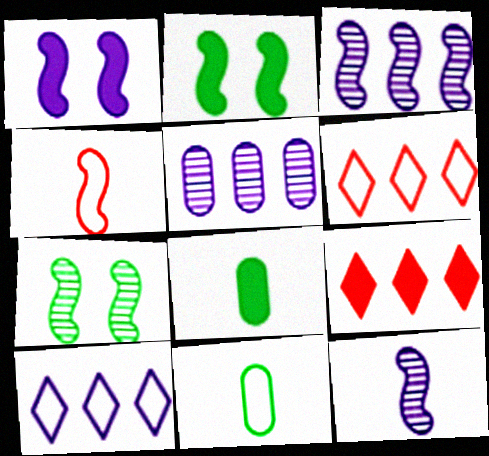[[1, 8, 9], 
[2, 3, 4]]